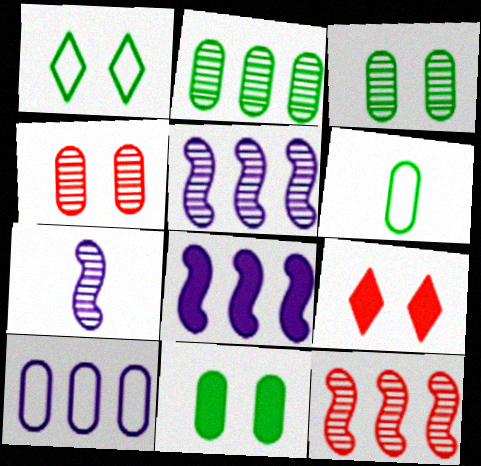[[2, 6, 11], 
[5, 6, 9]]